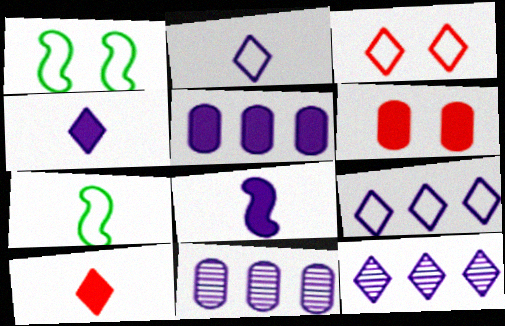[[1, 10, 11], 
[6, 7, 12]]